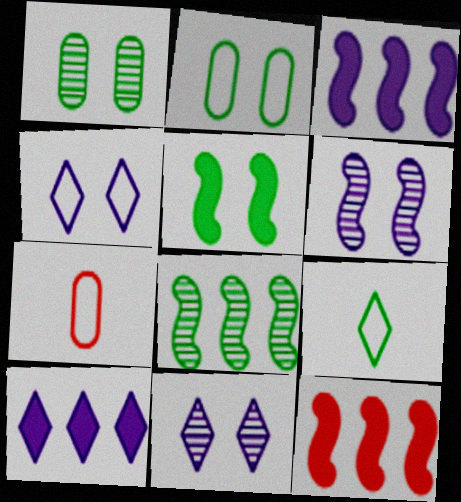[]